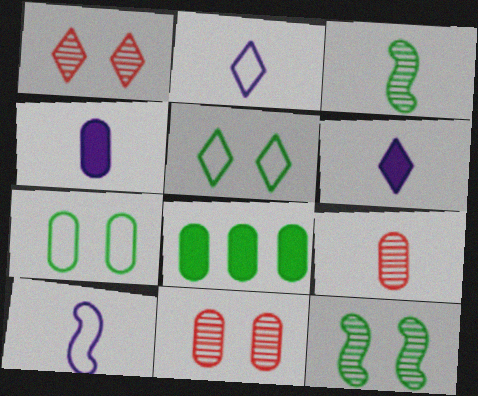[[1, 8, 10], 
[3, 5, 8]]